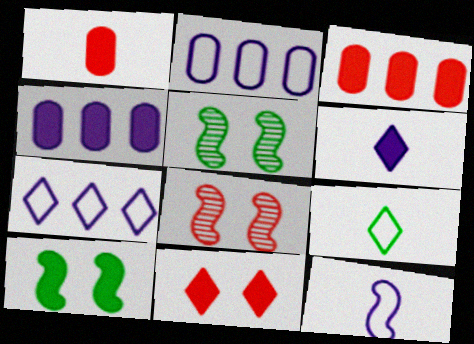[[1, 5, 7], 
[3, 6, 10], 
[4, 8, 9]]